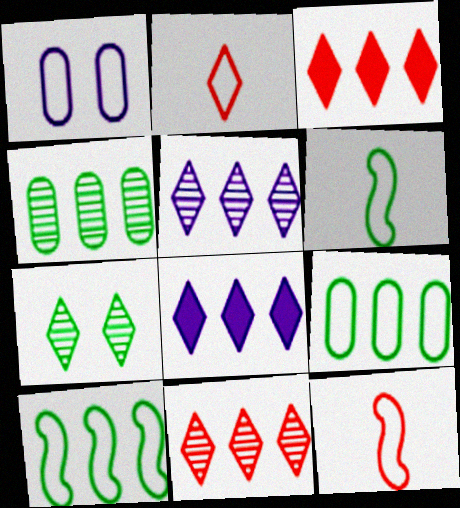[[1, 2, 10], 
[2, 7, 8]]